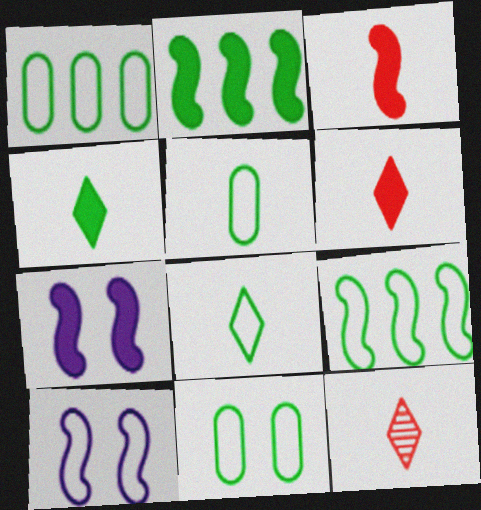[[1, 5, 11], 
[1, 7, 12], 
[2, 3, 7], 
[8, 9, 11]]